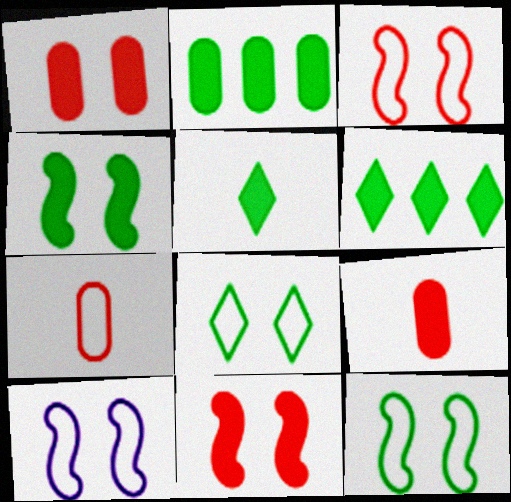[[2, 4, 5], 
[3, 10, 12]]